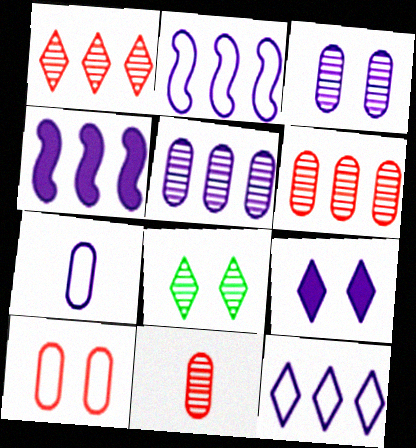[[4, 5, 12]]